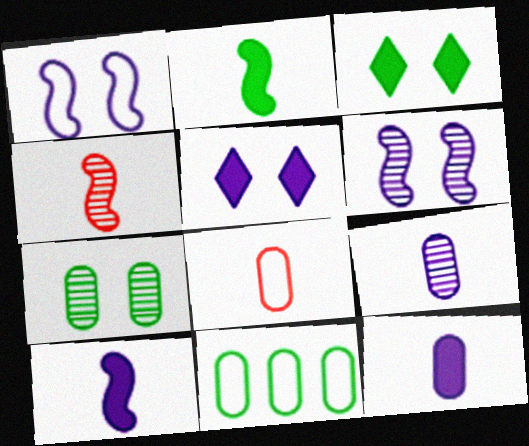[[4, 5, 11]]